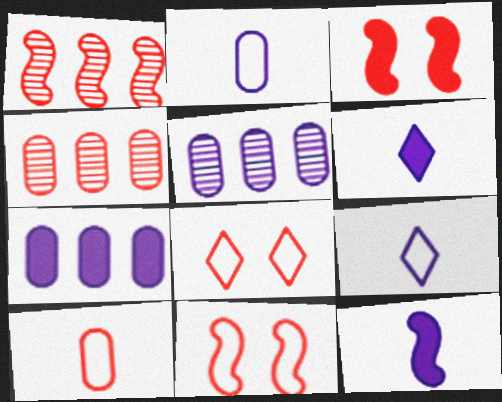[]